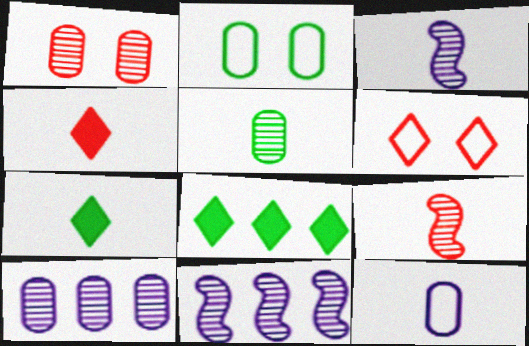[[1, 5, 10], 
[2, 4, 11], 
[7, 9, 12]]